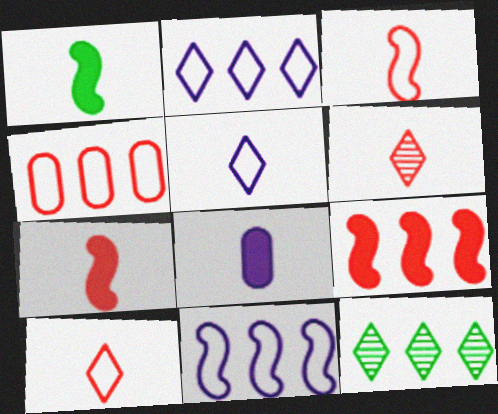[]